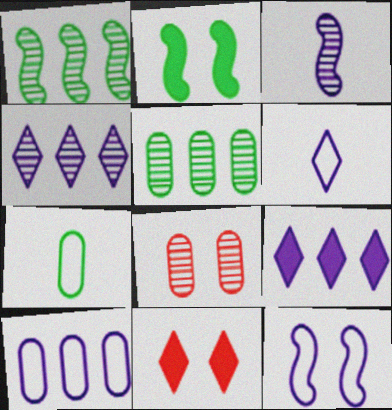[[6, 10, 12]]